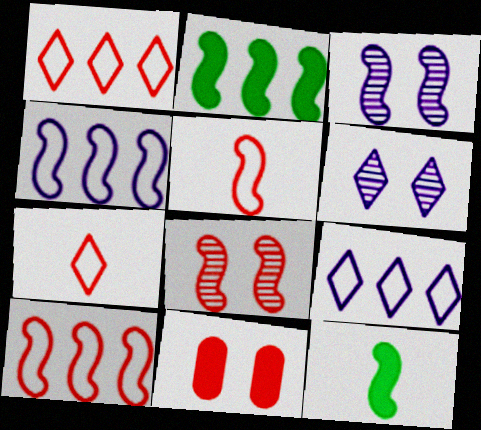[[2, 3, 5], 
[3, 10, 12], 
[4, 8, 12]]